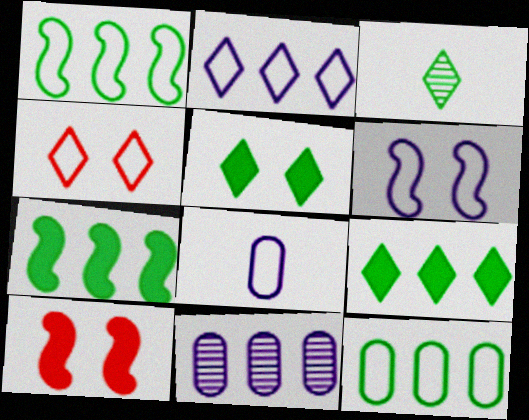[[1, 4, 8], 
[2, 6, 8]]